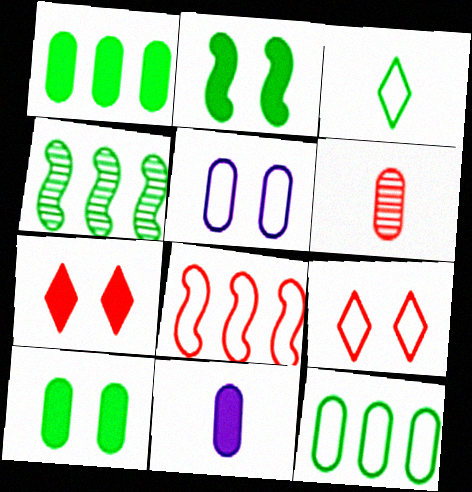[[1, 5, 6], 
[3, 4, 10], 
[3, 5, 8], 
[4, 9, 11], 
[6, 7, 8]]